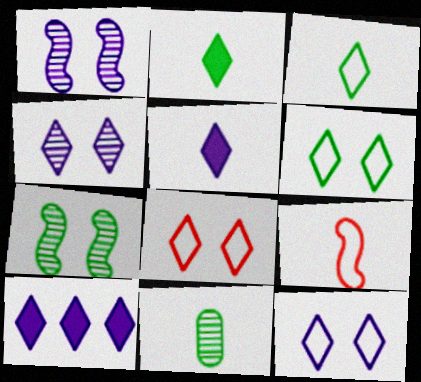[[5, 9, 11], 
[6, 8, 12]]